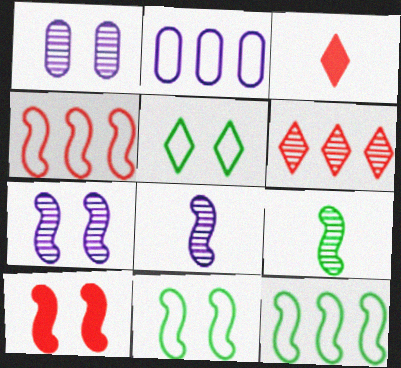[[1, 3, 12], 
[1, 5, 10], 
[1, 6, 9], 
[7, 10, 11], 
[8, 10, 12]]